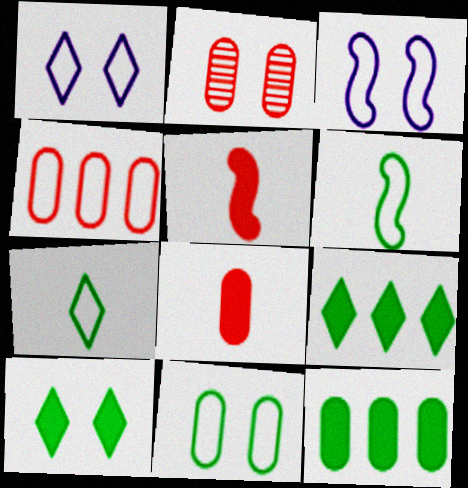[[1, 4, 6], 
[2, 3, 10], 
[2, 4, 8], 
[3, 4, 7]]